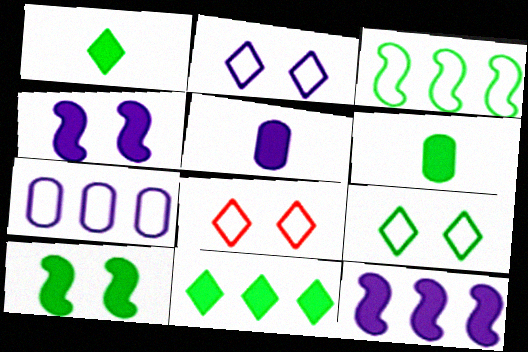[[2, 8, 9], 
[6, 10, 11]]